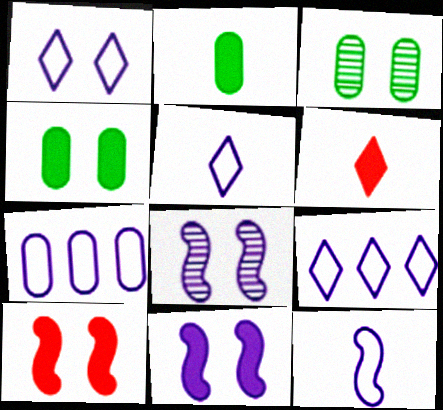[[1, 3, 10], 
[1, 5, 9], 
[1, 7, 12]]